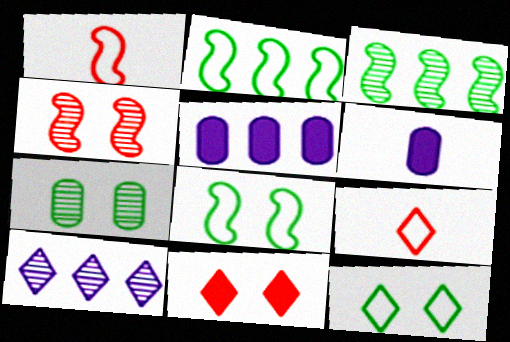[]